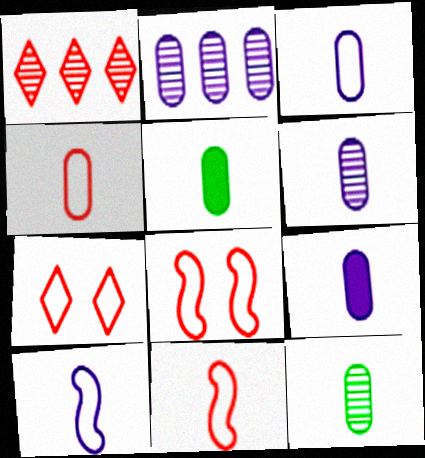[[3, 6, 9], 
[4, 5, 6], 
[4, 9, 12]]